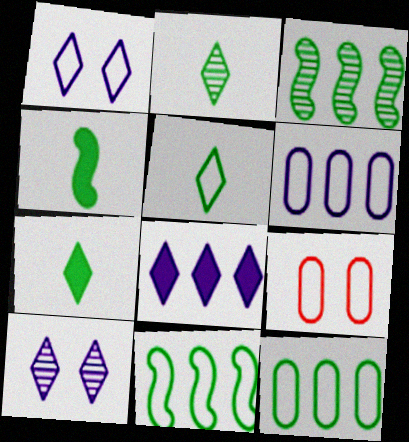[[2, 5, 7]]